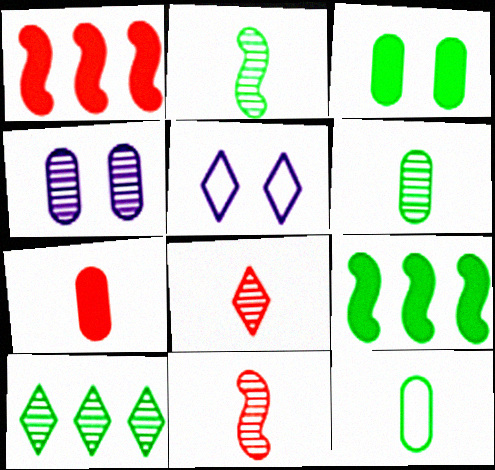[[1, 5, 6], 
[4, 10, 11]]